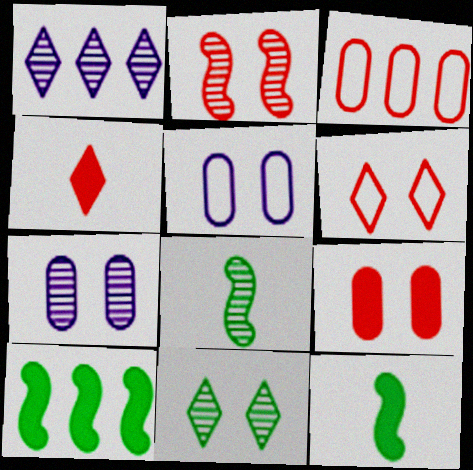[[1, 3, 10], 
[2, 3, 4], 
[2, 6, 9], 
[2, 7, 11]]